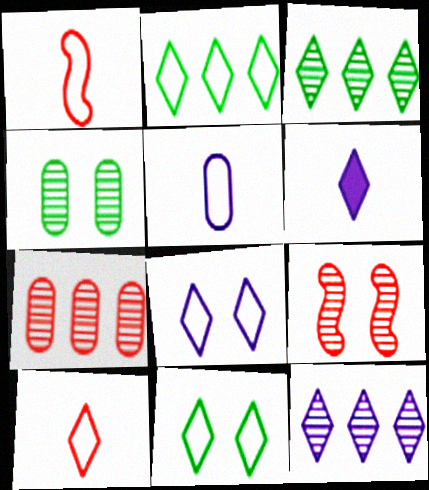[[2, 8, 10], 
[6, 8, 12]]